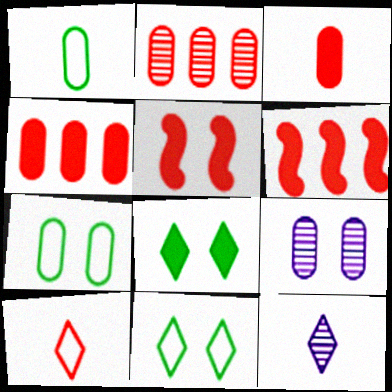[[1, 4, 9], 
[2, 5, 10], 
[5, 9, 11], 
[6, 7, 12]]